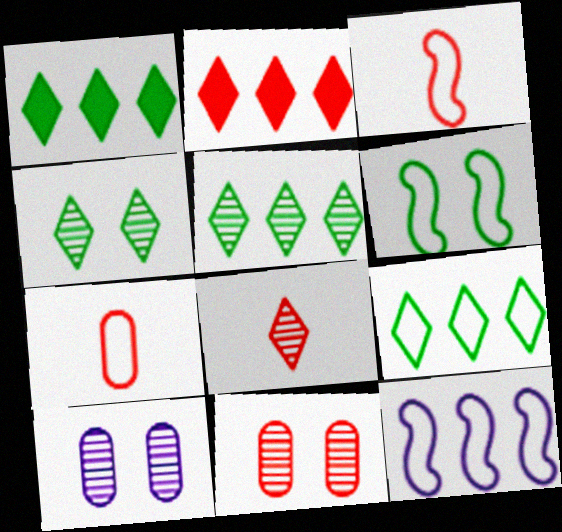[[1, 3, 10], 
[1, 5, 9], 
[2, 3, 11], 
[3, 6, 12]]